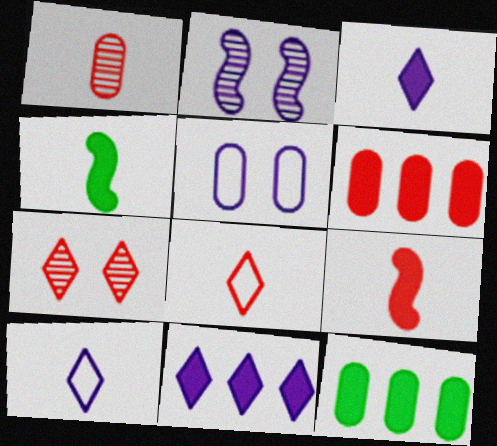[[1, 4, 10], 
[1, 5, 12], 
[1, 8, 9], 
[2, 8, 12]]